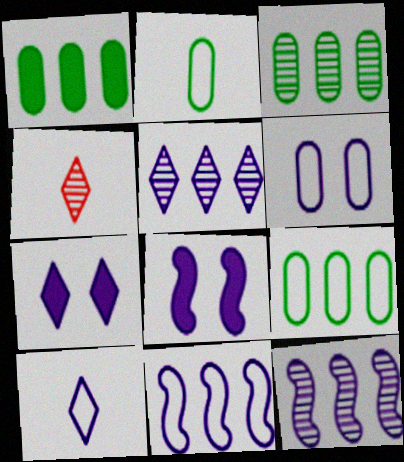[[1, 3, 9], 
[4, 8, 9], 
[5, 7, 10], 
[6, 10, 11]]